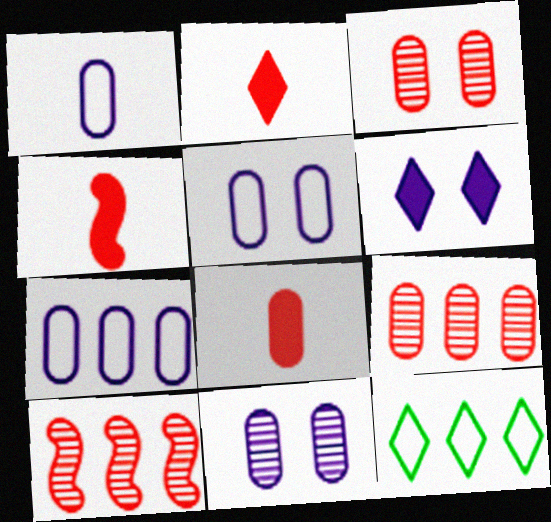[[1, 5, 7], 
[2, 4, 8], 
[4, 11, 12]]